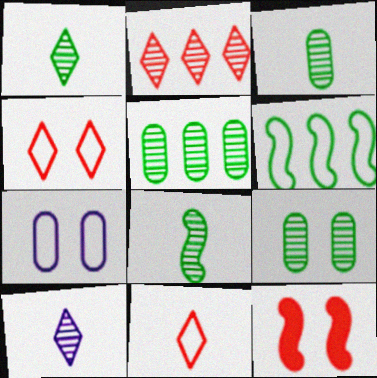[[1, 3, 8], 
[3, 5, 9], 
[6, 7, 11]]